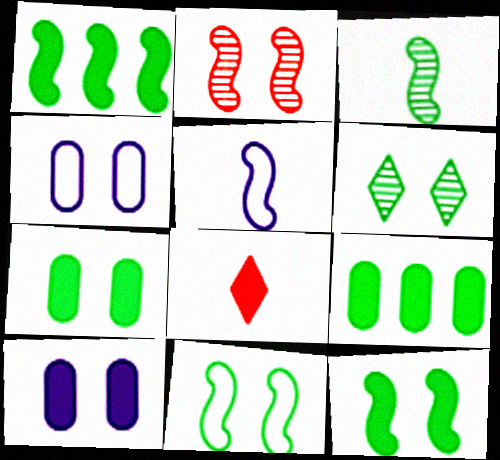[[1, 2, 5], 
[1, 3, 11], 
[1, 8, 10], 
[6, 7, 11]]